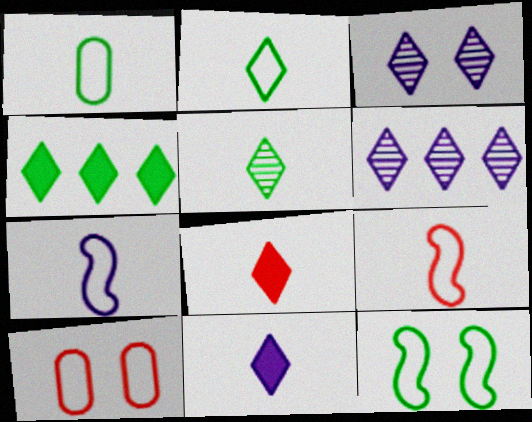[]